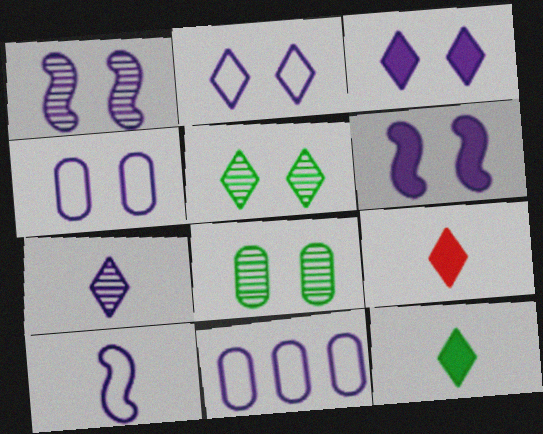[[1, 3, 4], 
[2, 10, 11], 
[6, 7, 11]]